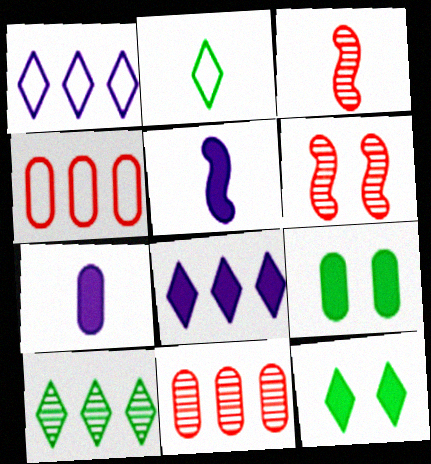[[1, 3, 9], 
[2, 3, 7], 
[2, 10, 12]]